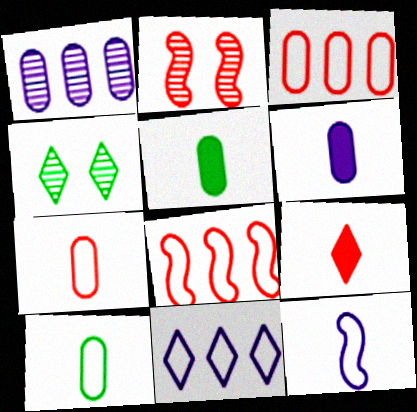[[2, 3, 9], 
[2, 5, 11], 
[4, 6, 8], 
[4, 9, 11]]